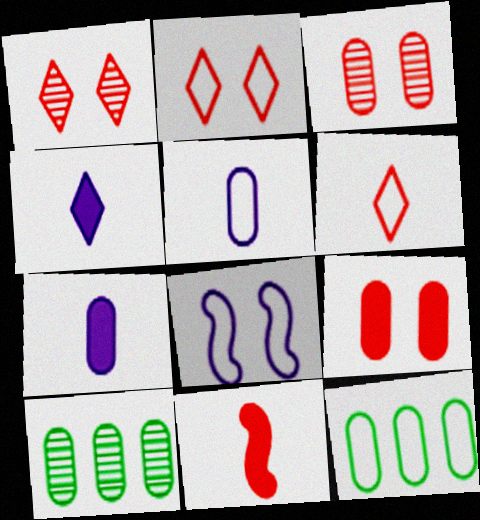[[3, 7, 12], 
[5, 9, 10], 
[6, 8, 12]]